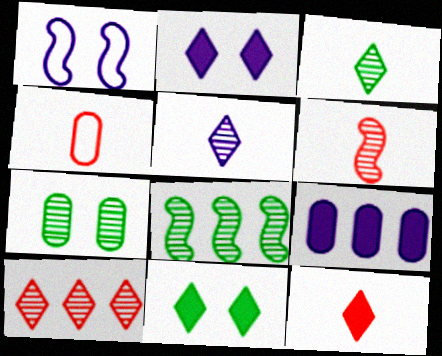[[1, 5, 9], 
[2, 4, 8], 
[3, 7, 8], 
[4, 6, 12], 
[4, 7, 9]]